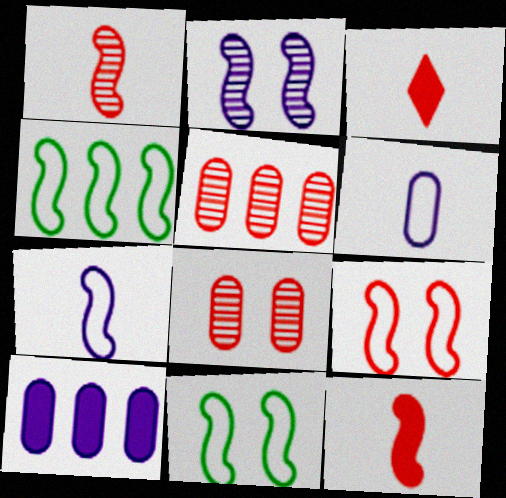[[2, 4, 12], 
[3, 5, 9], 
[4, 7, 9]]